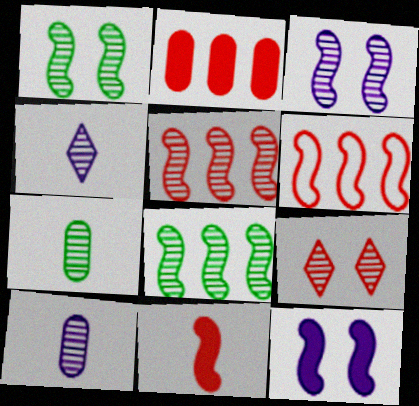[[8, 9, 10]]